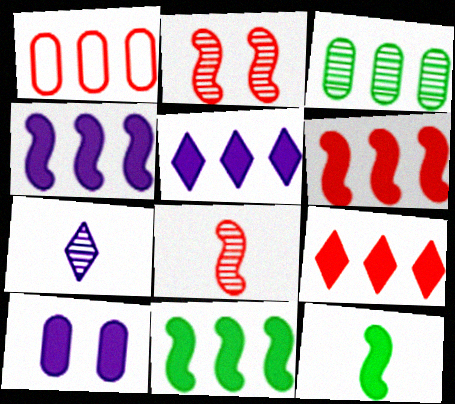[[2, 3, 7], 
[4, 6, 11], 
[9, 10, 12]]